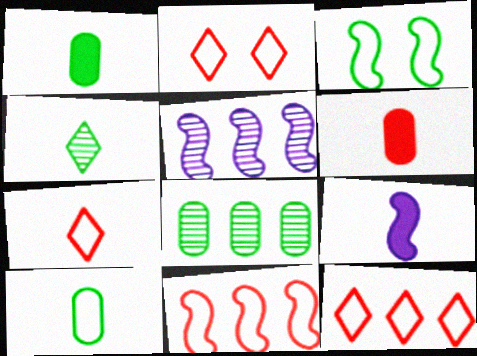[[1, 2, 5], 
[2, 7, 12], 
[2, 8, 9]]